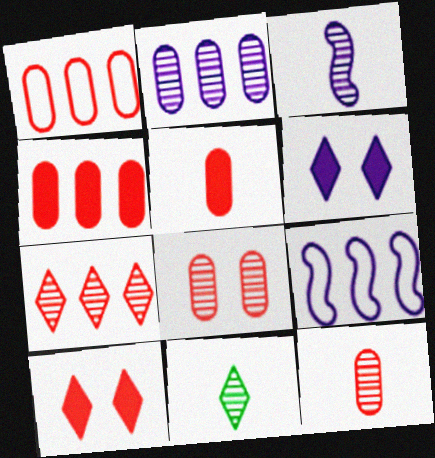[[1, 5, 8], 
[3, 11, 12]]